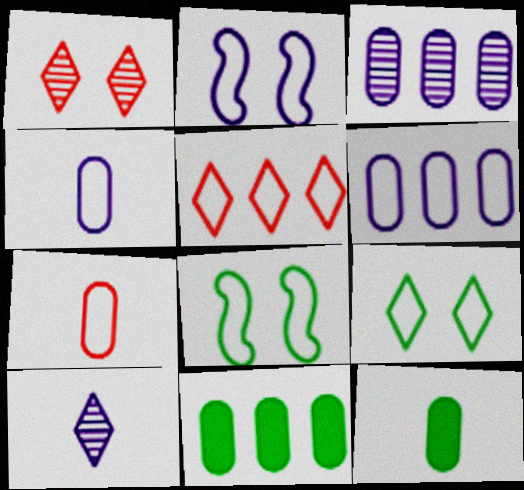[[4, 5, 8]]